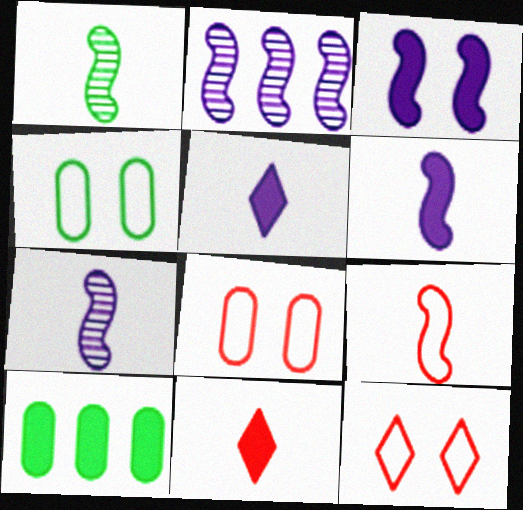[[1, 6, 9], 
[2, 4, 11], 
[3, 10, 11], 
[7, 10, 12]]